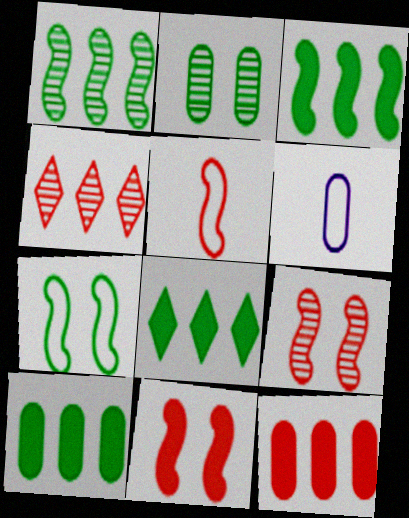[[2, 6, 12], 
[3, 8, 10], 
[6, 8, 9]]